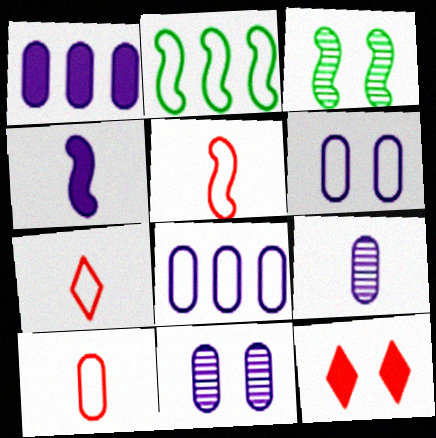[[1, 3, 7], 
[1, 6, 9], 
[2, 6, 7], 
[2, 9, 12], 
[3, 6, 12], 
[5, 7, 10]]